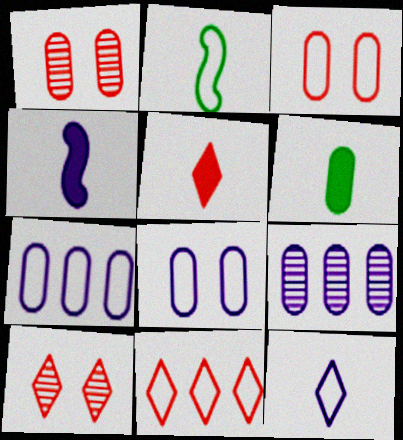[[1, 6, 7], 
[2, 8, 11], 
[3, 6, 9], 
[4, 5, 6], 
[5, 10, 11]]